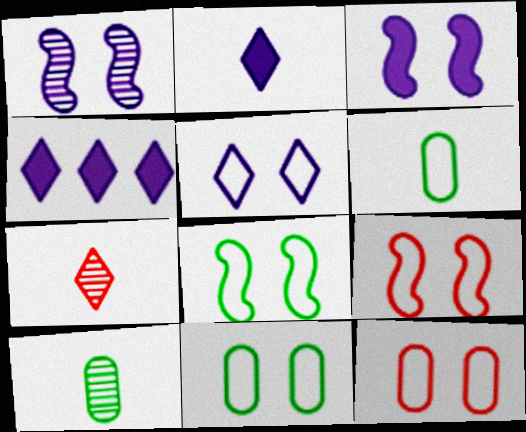[[4, 9, 10], 
[5, 8, 12], 
[5, 9, 11]]